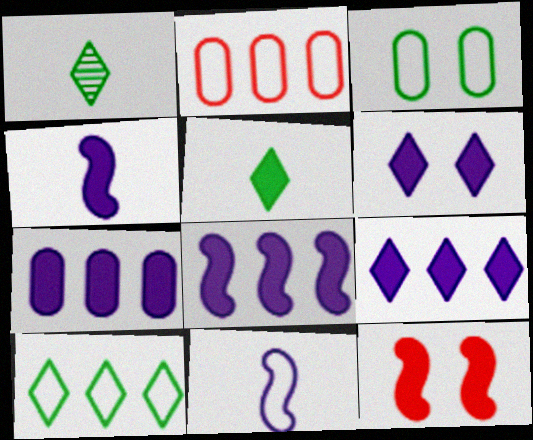[[4, 6, 7], 
[5, 7, 12], 
[7, 8, 9]]